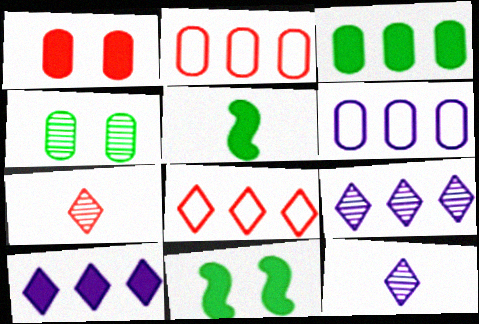[[1, 5, 10], 
[2, 11, 12], 
[6, 7, 11]]